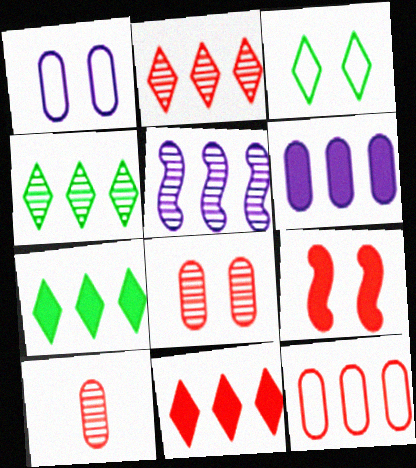[[5, 7, 12]]